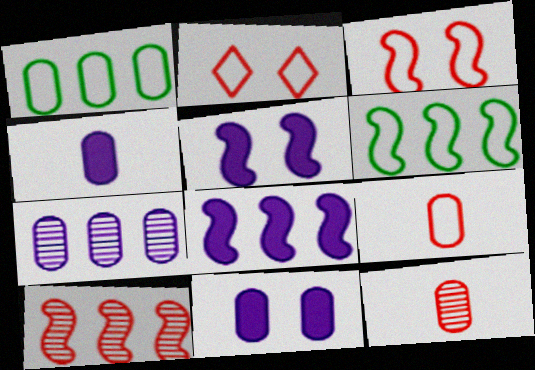[[1, 11, 12], 
[6, 8, 10]]